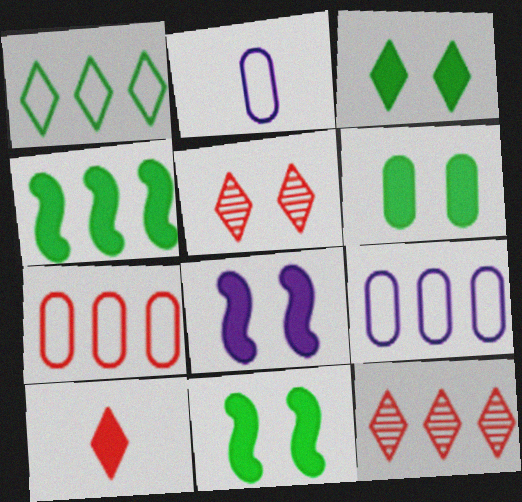[[2, 4, 5], 
[2, 11, 12], 
[3, 6, 11], 
[4, 9, 12]]